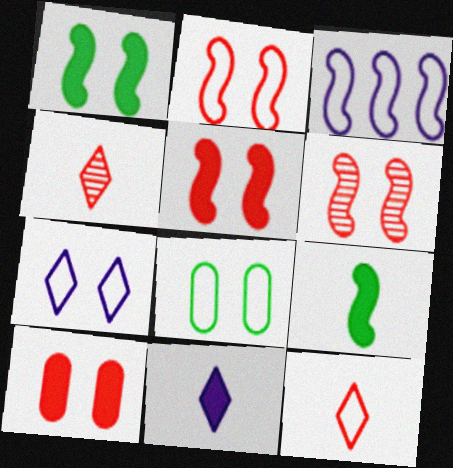[[2, 5, 6], 
[2, 7, 8], 
[3, 6, 9], 
[3, 8, 12]]